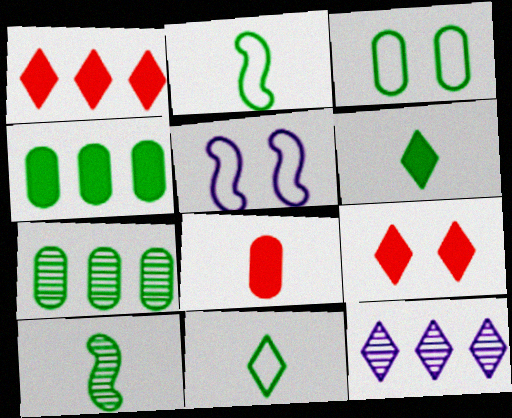[[9, 11, 12]]